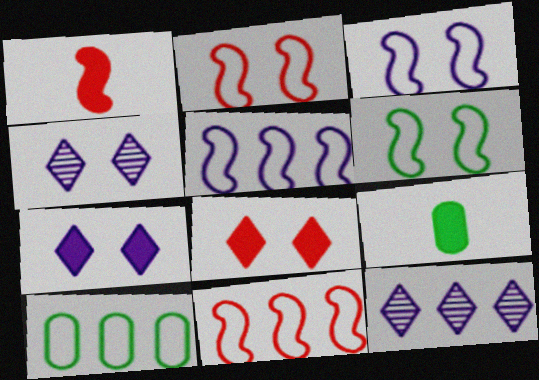[[1, 4, 10], 
[2, 3, 6], 
[2, 9, 12], 
[4, 9, 11]]